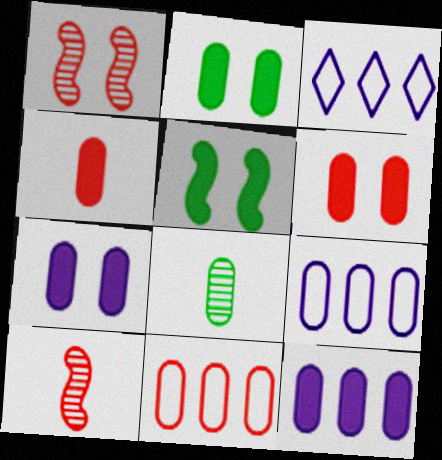[[2, 3, 10], 
[2, 4, 12], 
[2, 6, 7], 
[6, 8, 9], 
[7, 8, 11]]